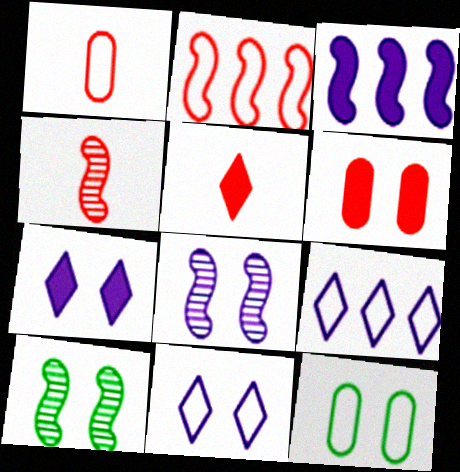[[1, 4, 5], 
[6, 10, 11]]